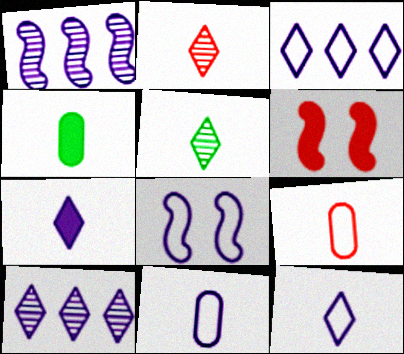[[3, 8, 11]]